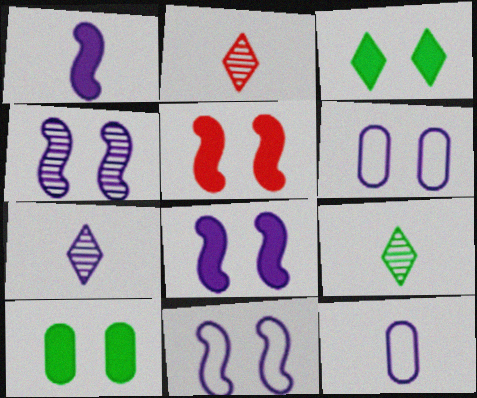[[1, 7, 12], 
[2, 7, 9], 
[4, 8, 11]]